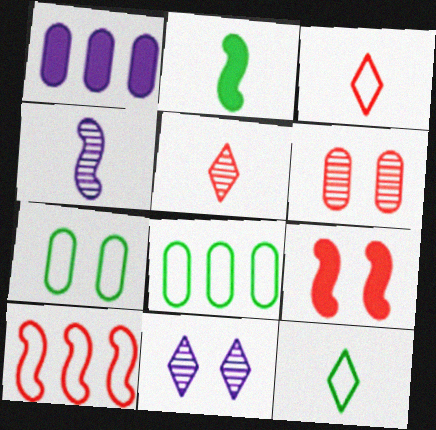[[7, 9, 11]]